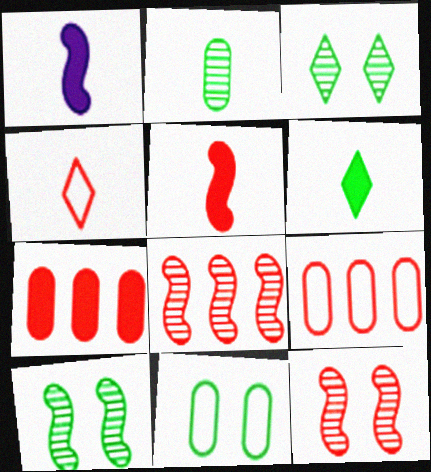[[1, 2, 4], 
[1, 3, 9], 
[4, 7, 12]]